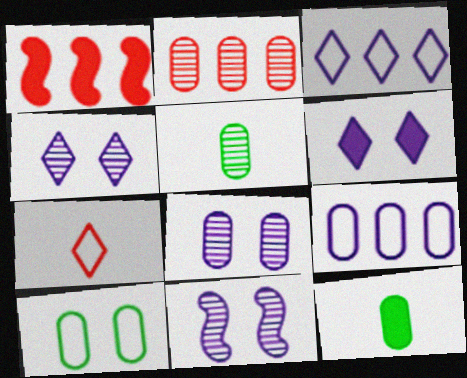[[1, 6, 12], 
[2, 5, 8], 
[4, 8, 11]]